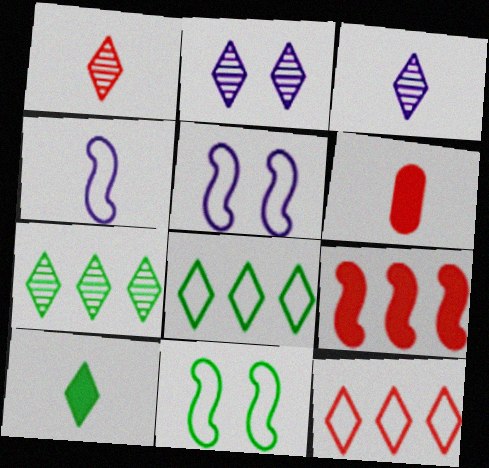[[1, 2, 7], 
[2, 10, 12], 
[5, 6, 7]]